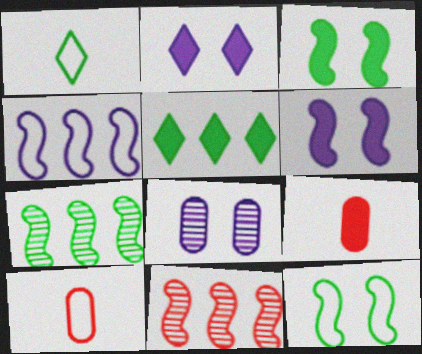[[2, 7, 10], 
[5, 6, 9]]